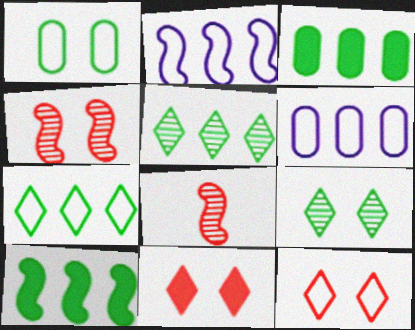[]